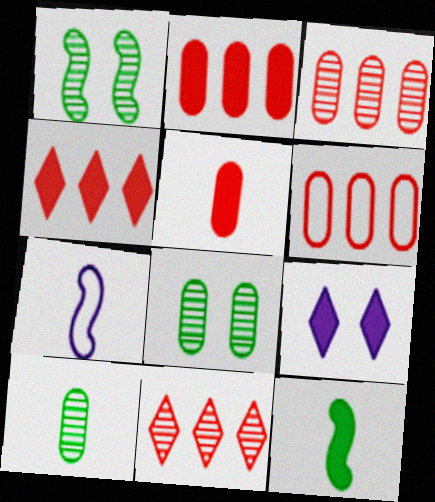[[2, 3, 6], 
[2, 9, 12], 
[4, 7, 8]]